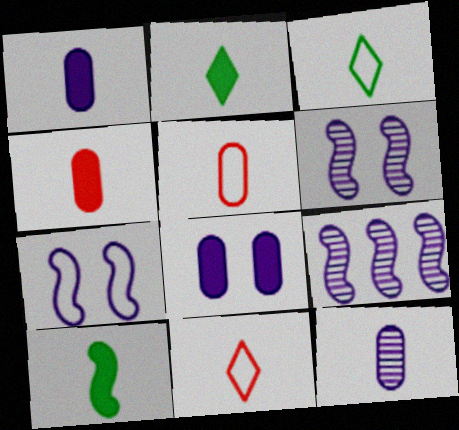[[10, 11, 12]]